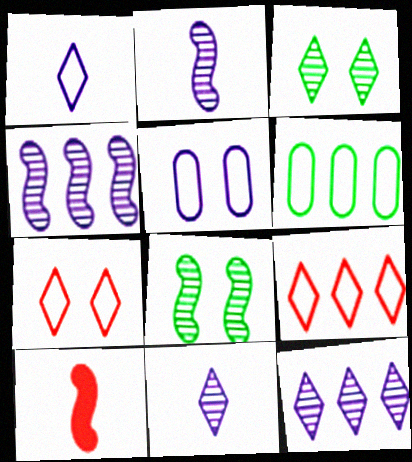[]